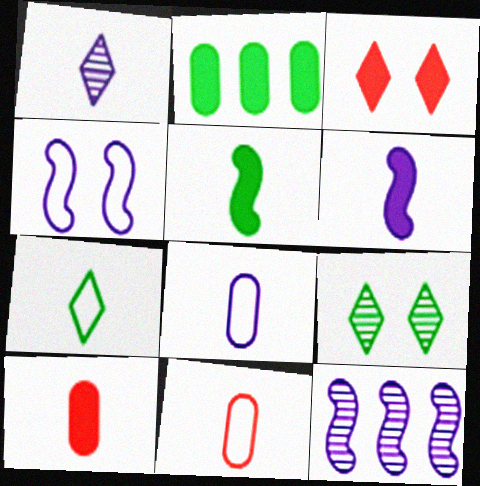[[1, 5, 11], 
[1, 6, 8], 
[2, 3, 6], 
[4, 6, 12]]